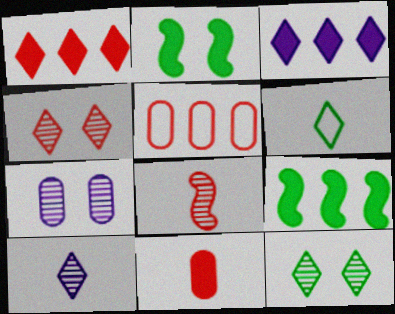[[2, 3, 11], 
[2, 5, 10], 
[3, 4, 6]]